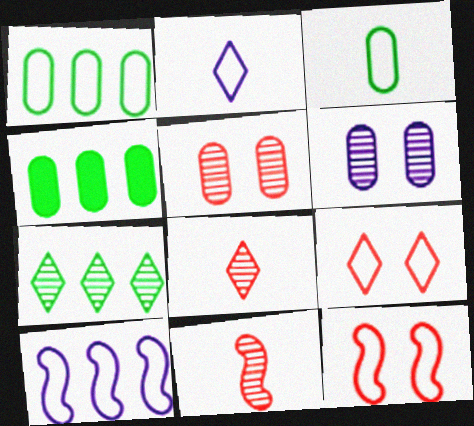[[1, 2, 12], 
[3, 9, 10], 
[6, 7, 11]]